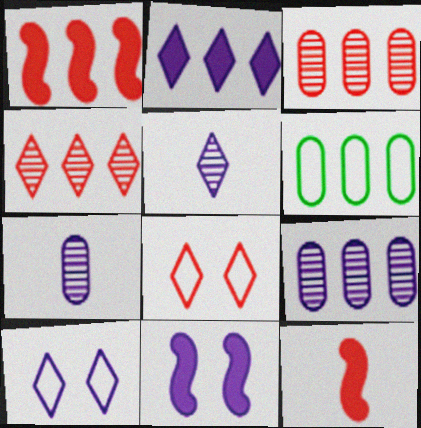[[2, 5, 10], 
[3, 8, 12]]